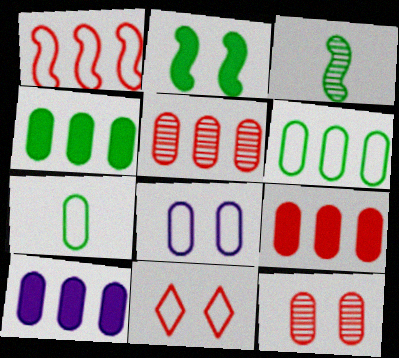[[3, 10, 11], 
[4, 9, 10], 
[5, 6, 10], 
[7, 10, 12]]